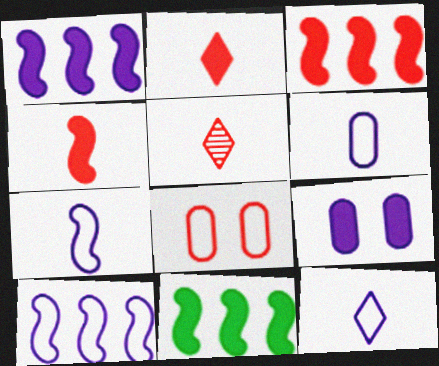[[1, 3, 11], 
[2, 9, 11], 
[3, 5, 8], 
[6, 7, 12]]